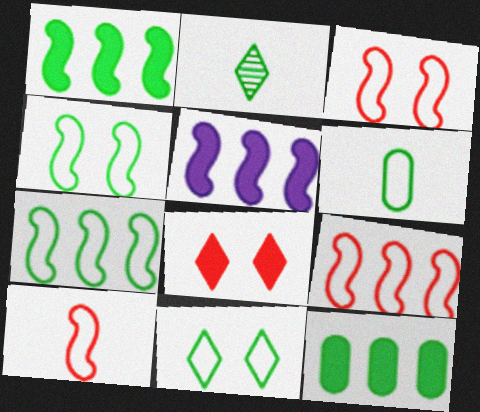[[2, 4, 12], 
[3, 9, 10], 
[6, 7, 11]]